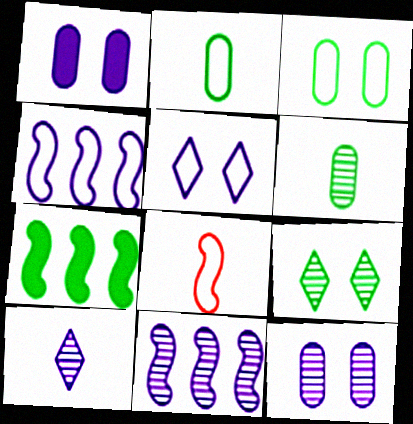[[1, 4, 10], 
[2, 7, 9], 
[10, 11, 12]]